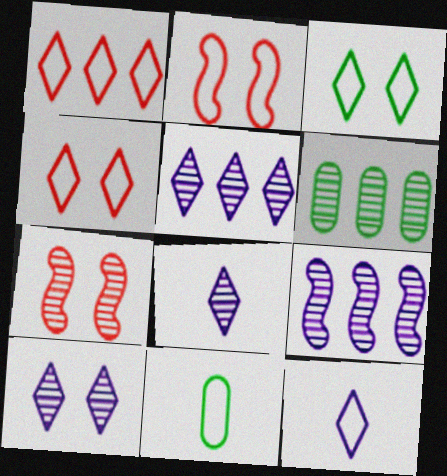[[1, 3, 12], 
[5, 8, 10], 
[6, 7, 8]]